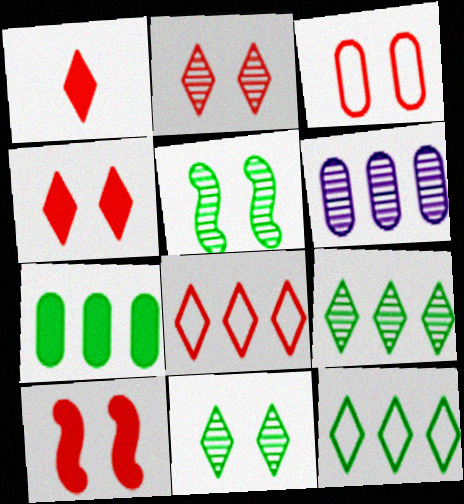[[1, 2, 8], 
[2, 3, 10]]